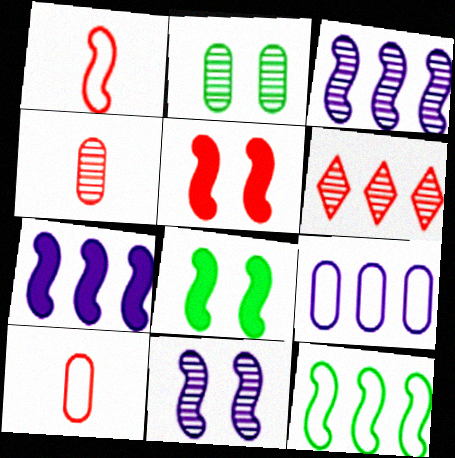[[1, 3, 8], 
[5, 6, 10]]